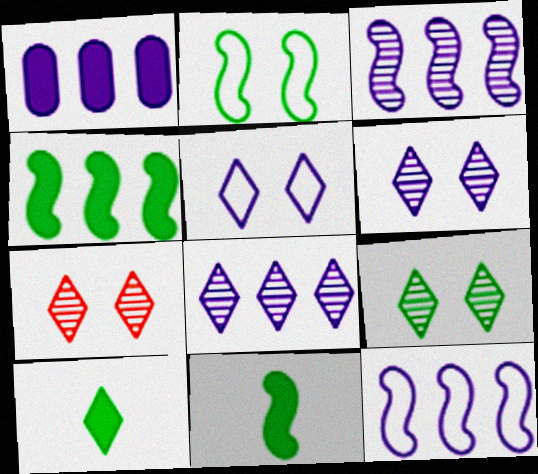[[1, 8, 12], 
[6, 7, 9]]